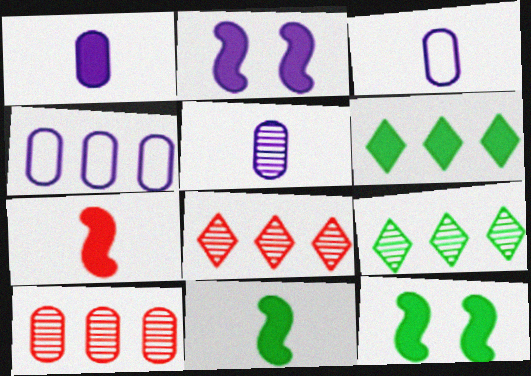[[1, 3, 5], 
[3, 8, 12]]